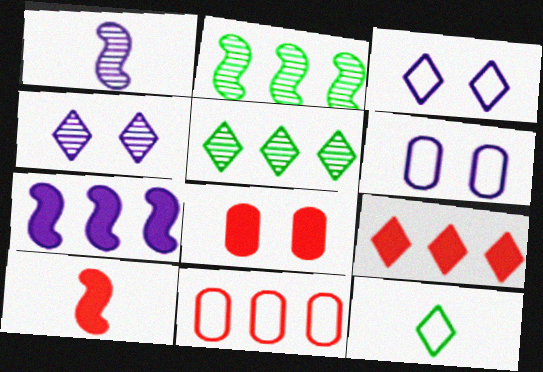[[4, 9, 12], 
[5, 6, 10], 
[5, 7, 11], 
[8, 9, 10]]